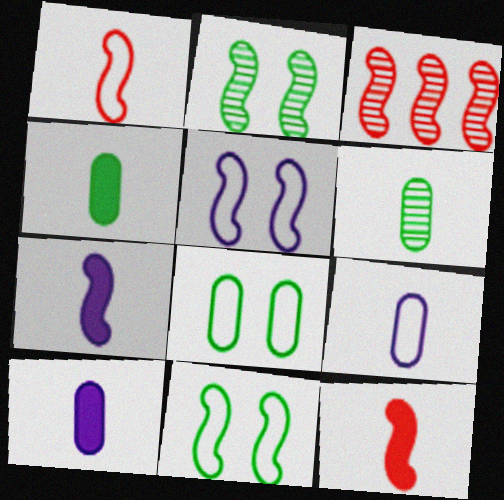[[3, 7, 11]]